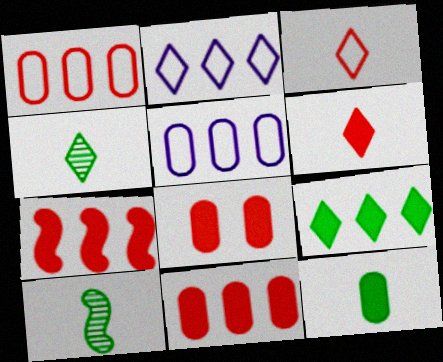[[2, 8, 10], 
[6, 7, 8]]